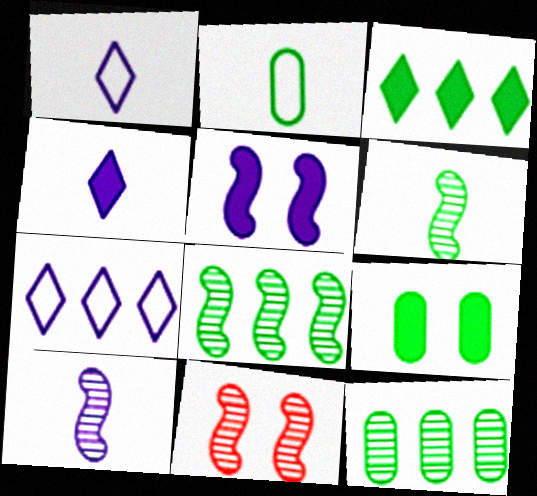[[2, 9, 12], 
[8, 10, 11]]